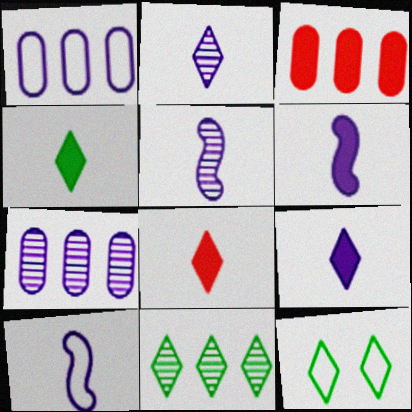[[3, 5, 12], 
[4, 8, 9], 
[4, 11, 12], 
[5, 6, 10]]